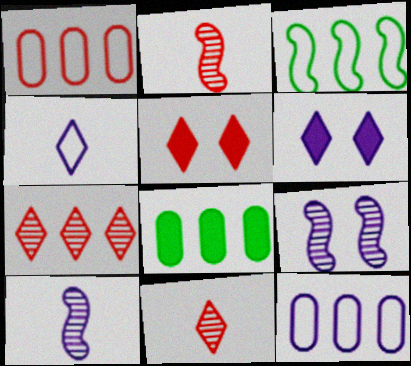[[1, 2, 5], 
[6, 10, 12]]